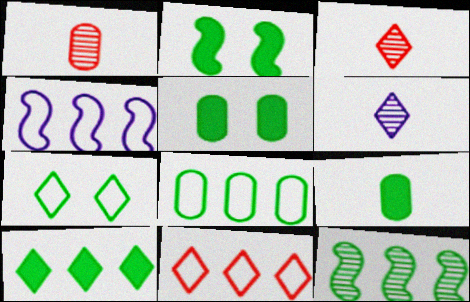[[2, 9, 10], 
[3, 4, 5], 
[4, 8, 11], 
[7, 9, 12], 
[8, 10, 12]]